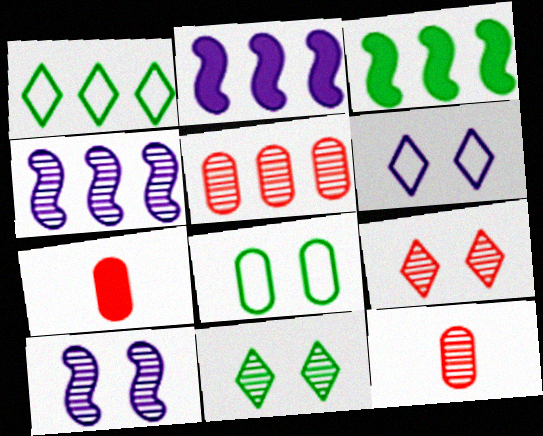[[1, 2, 5], 
[1, 7, 10], 
[3, 6, 12], 
[4, 11, 12]]